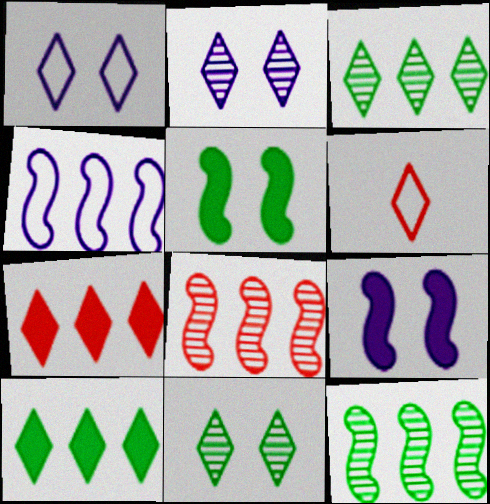[[2, 6, 10]]